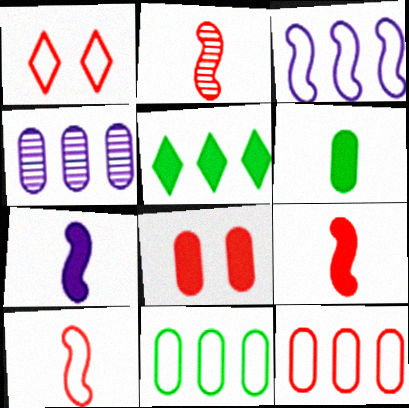[[1, 10, 12], 
[2, 9, 10], 
[5, 7, 8]]